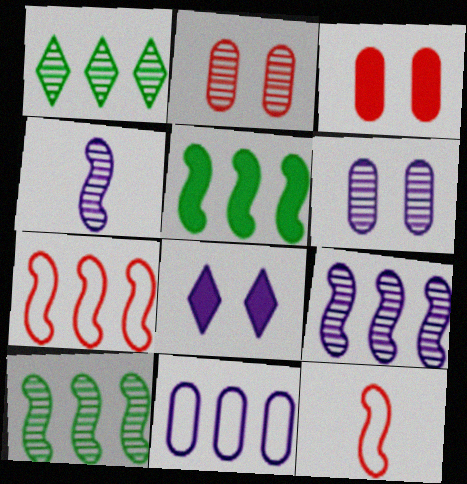[[1, 2, 4], 
[4, 8, 11], 
[5, 7, 9]]